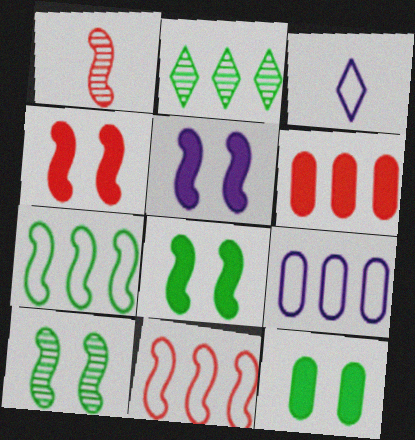[[1, 4, 11], 
[1, 5, 7], 
[3, 6, 10], 
[4, 5, 8]]